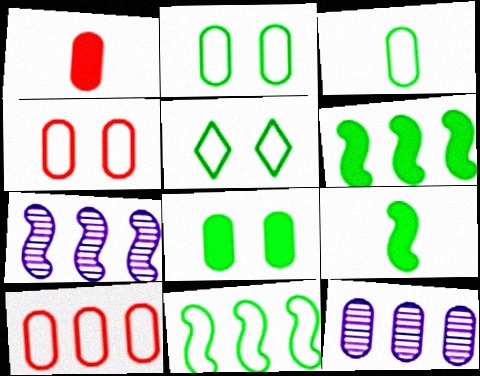[[1, 2, 12], 
[1, 5, 7], 
[3, 5, 11]]